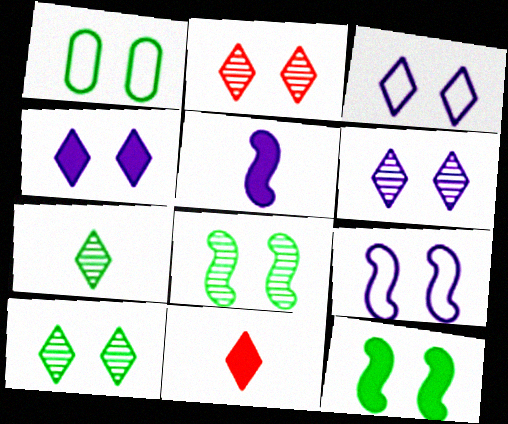[[1, 10, 12], 
[2, 6, 10], 
[3, 4, 6]]